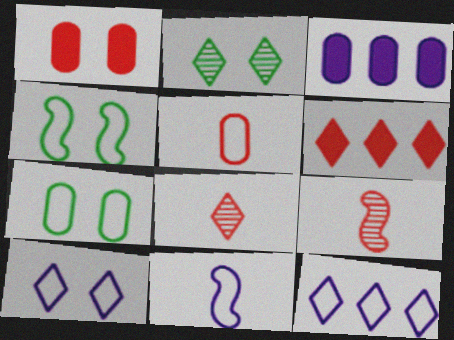[[3, 4, 8], 
[4, 5, 12]]